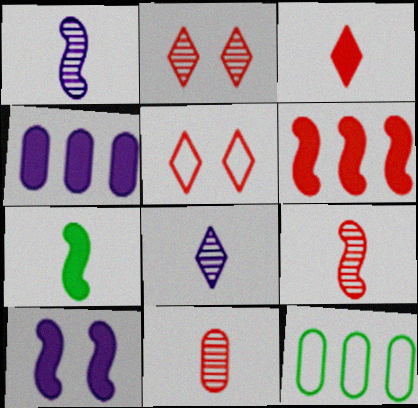[[5, 6, 11], 
[6, 7, 10]]